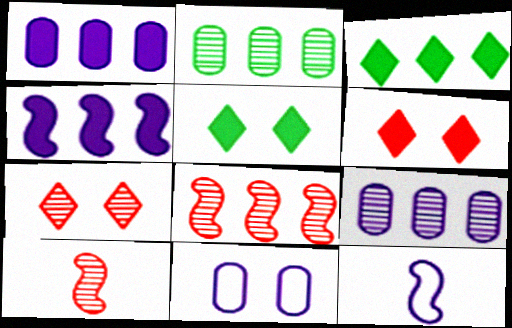[[2, 6, 12], 
[3, 10, 11]]